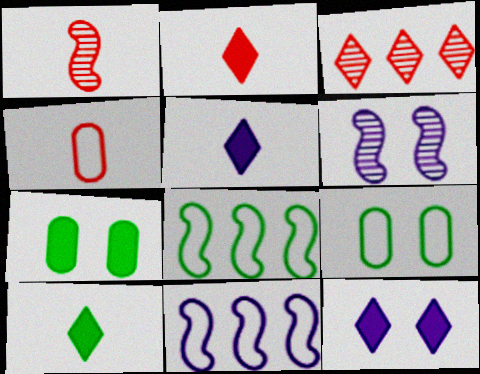[[1, 2, 4], 
[2, 5, 10]]